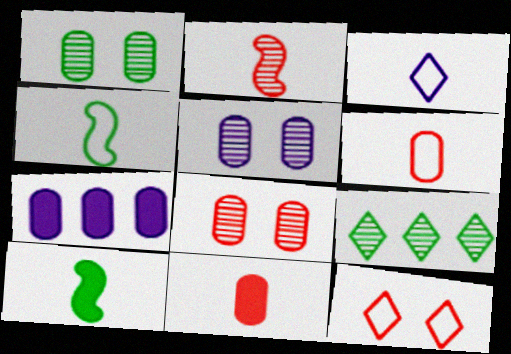[[1, 5, 8], 
[1, 6, 7], 
[2, 5, 9], 
[3, 4, 6]]